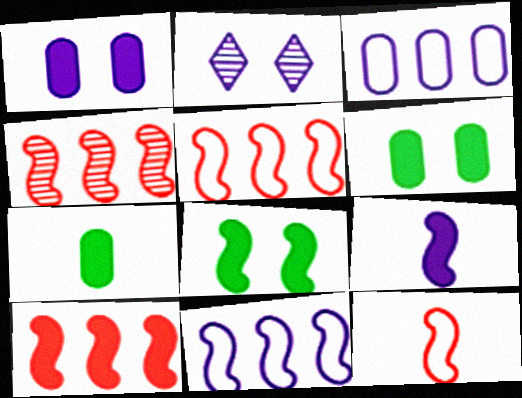[[2, 3, 9], 
[2, 5, 7], 
[4, 5, 10], 
[8, 9, 10]]